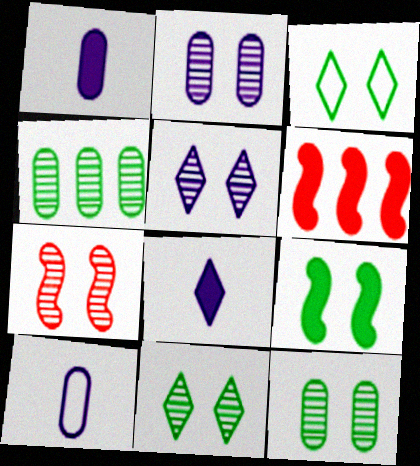[[2, 7, 11], 
[3, 9, 12], 
[5, 7, 12], 
[6, 10, 11]]